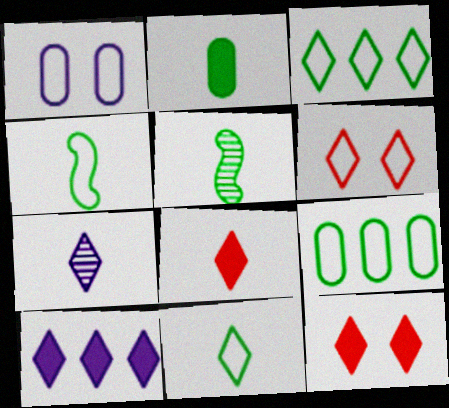[[2, 5, 11], 
[3, 7, 12], 
[7, 8, 11]]